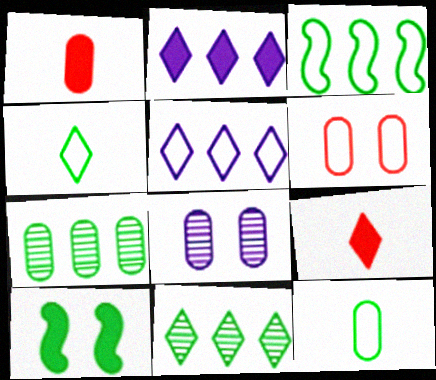[[1, 2, 10], 
[3, 8, 9], 
[4, 7, 10], 
[10, 11, 12]]